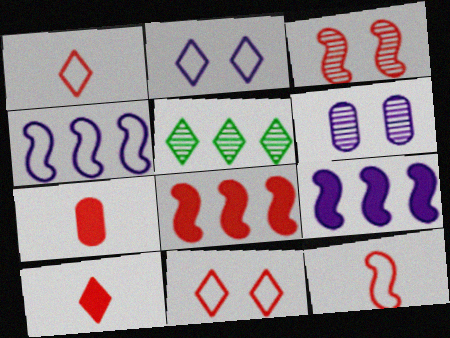[[2, 5, 10], 
[3, 8, 12]]